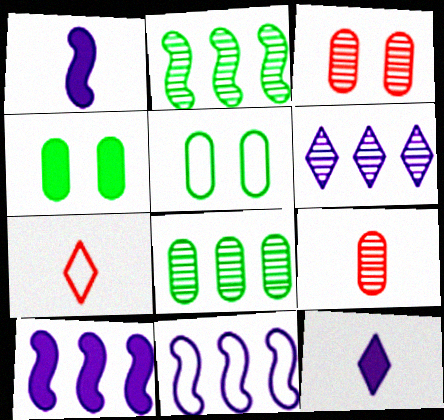[[5, 7, 11]]